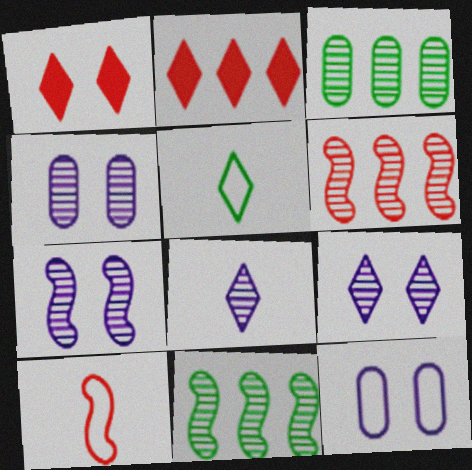[[2, 5, 9], 
[4, 7, 9]]